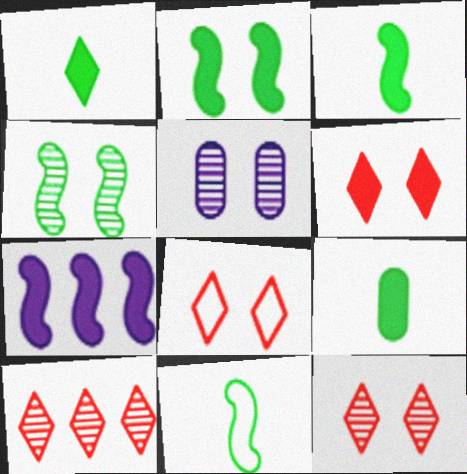[[1, 3, 9], 
[2, 5, 8], 
[4, 5, 12], 
[6, 7, 9], 
[6, 8, 12]]